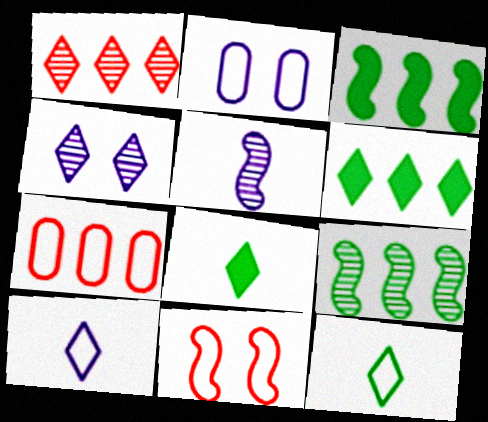[[3, 5, 11]]